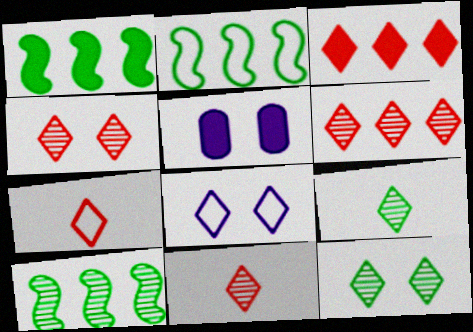[[1, 2, 10], 
[2, 5, 11], 
[3, 4, 7], 
[3, 8, 9], 
[4, 6, 11], 
[5, 7, 10]]